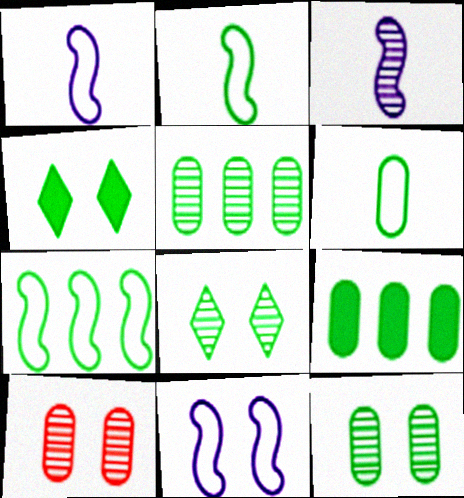[[2, 4, 5], 
[2, 8, 9], 
[4, 10, 11], 
[6, 9, 12]]